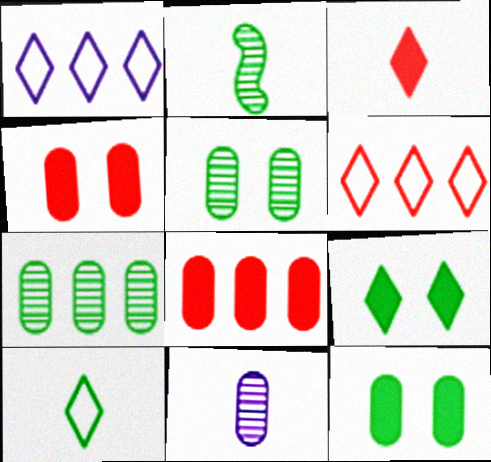[[1, 2, 4]]